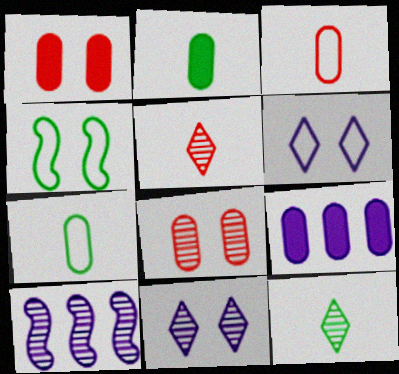[[1, 2, 9], 
[1, 4, 11], 
[4, 5, 9], 
[7, 8, 9], 
[8, 10, 12]]